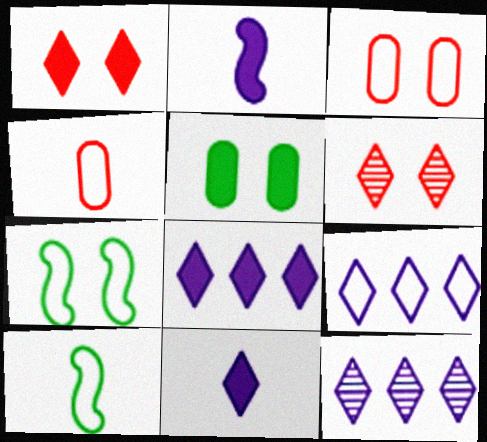[[3, 9, 10], 
[4, 7, 9], 
[8, 9, 12]]